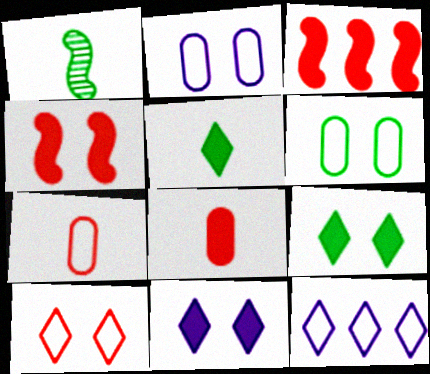[]